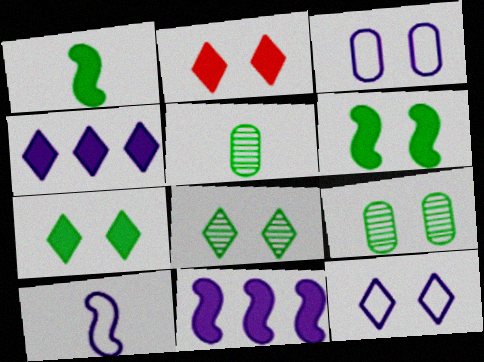[[2, 8, 12]]